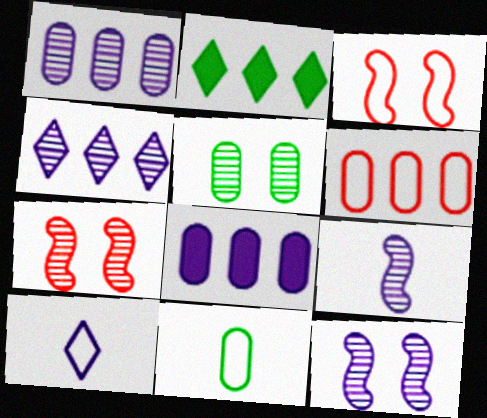[[8, 10, 12]]